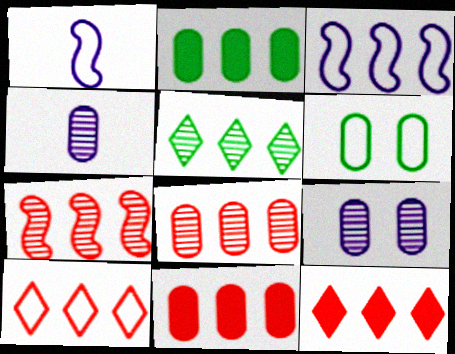[[1, 6, 10], 
[3, 5, 11], 
[4, 6, 11], 
[7, 10, 11]]